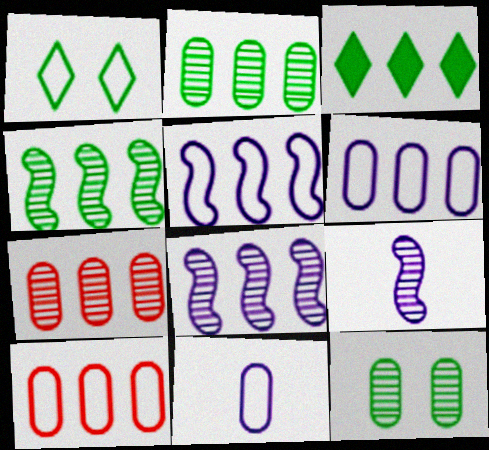[[3, 5, 7], 
[3, 8, 10]]